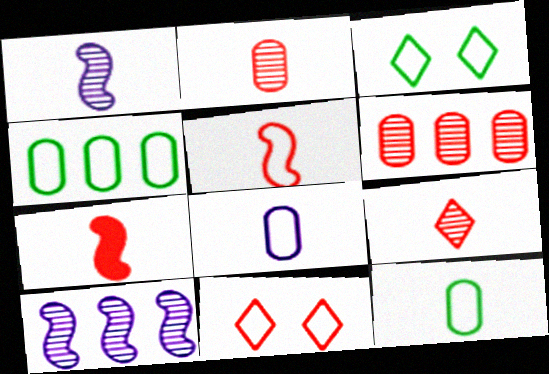[[6, 7, 11]]